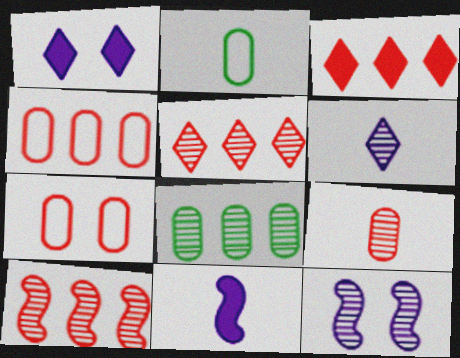[[1, 2, 10], 
[2, 3, 12], 
[3, 4, 10]]